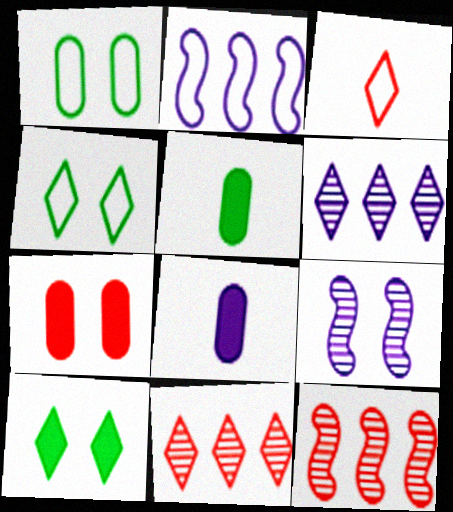[[1, 2, 3], 
[3, 6, 10], 
[3, 7, 12], 
[4, 7, 9], 
[4, 8, 12]]